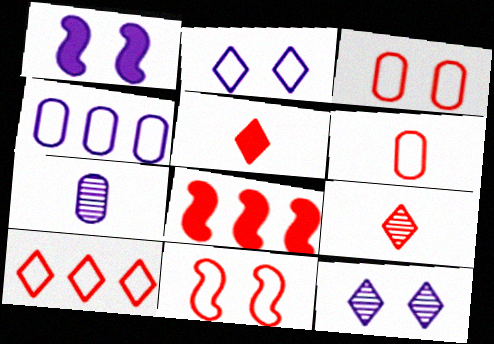[[3, 8, 9], 
[6, 10, 11]]